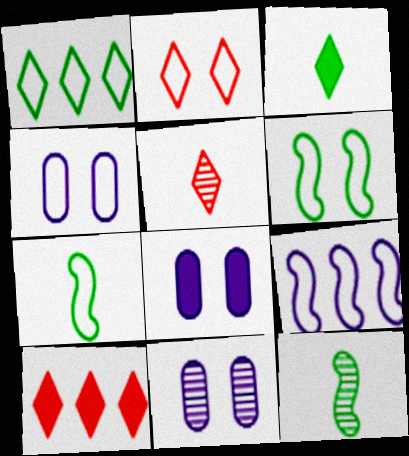[[2, 4, 6], 
[2, 5, 10], 
[4, 8, 11], 
[4, 10, 12], 
[7, 10, 11]]